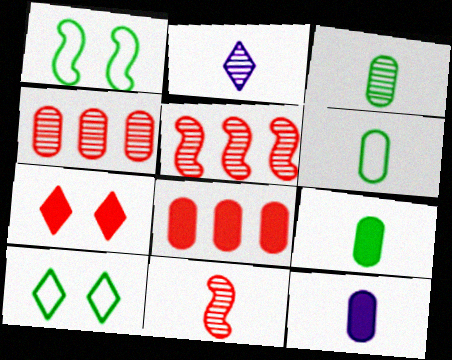[[1, 2, 8], 
[2, 3, 11], 
[3, 6, 9], 
[5, 10, 12]]